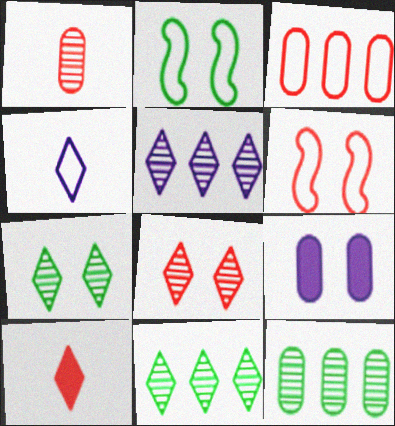[[2, 3, 4], 
[2, 8, 9], 
[6, 7, 9]]